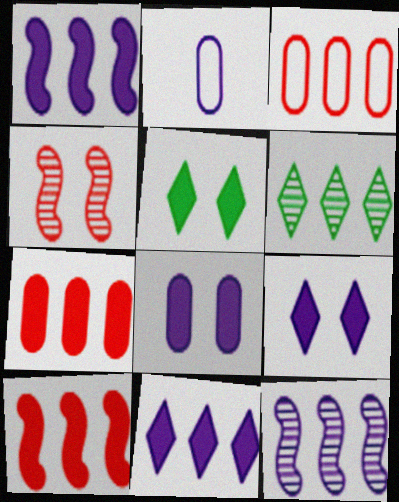[[1, 3, 6], 
[2, 9, 12]]